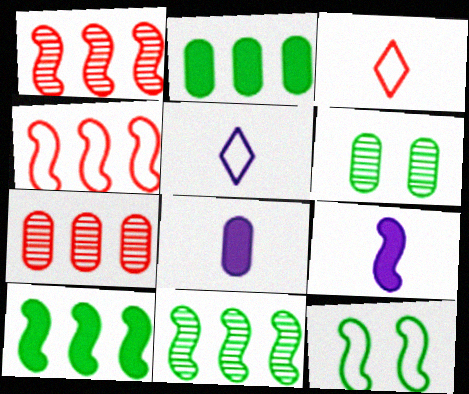[[1, 9, 12]]